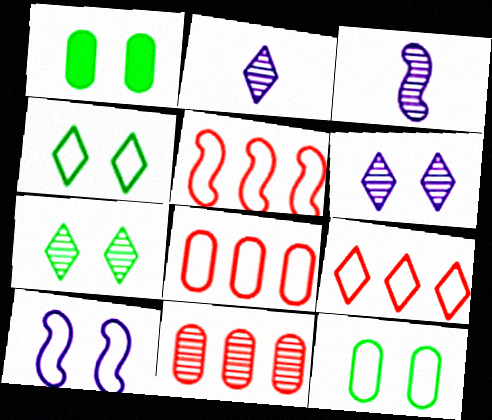[[1, 2, 5], 
[1, 3, 9], 
[3, 7, 11], 
[5, 8, 9]]